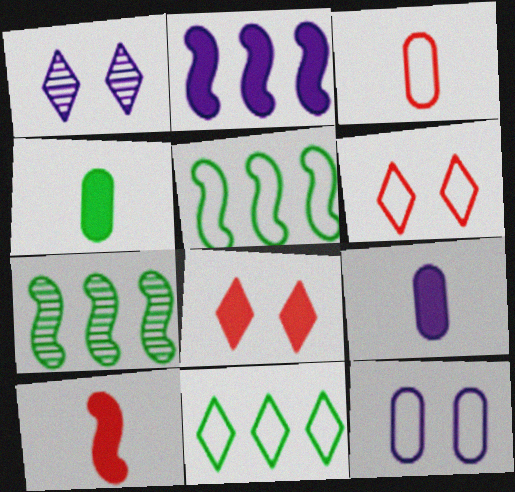[[2, 4, 8], 
[6, 7, 9]]